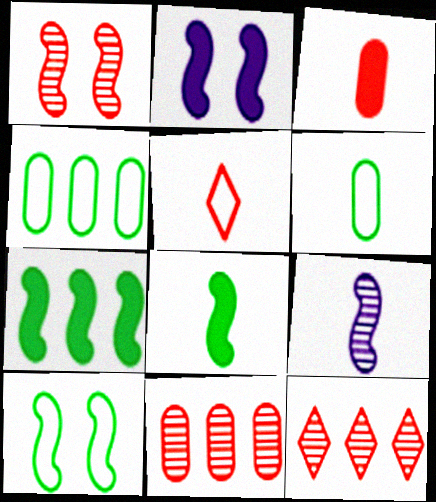[[1, 2, 10], 
[2, 6, 12]]